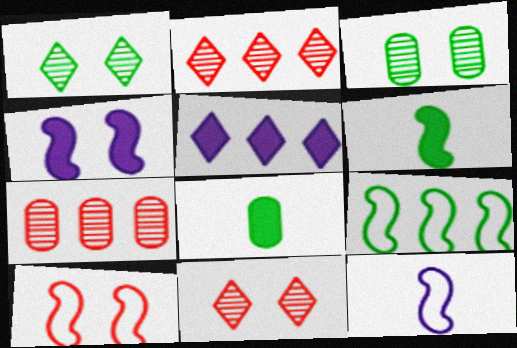[[1, 8, 9], 
[5, 7, 9], 
[9, 10, 12]]